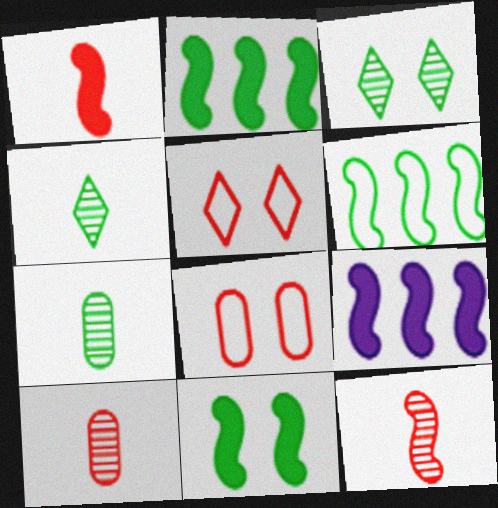[[1, 9, 11], 
[4, 8, 9], 
[5, 7, 9]]